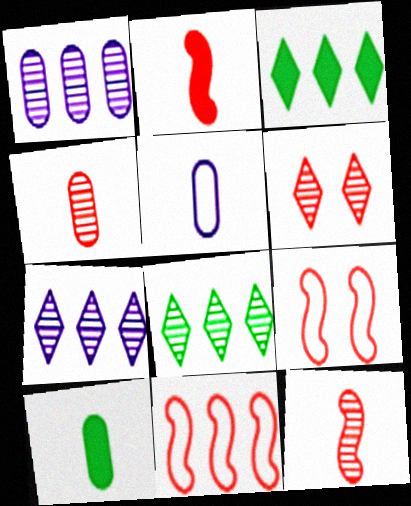[[1, 3, 11], 
[4, 5, 10], 
[7, 9, 10]]